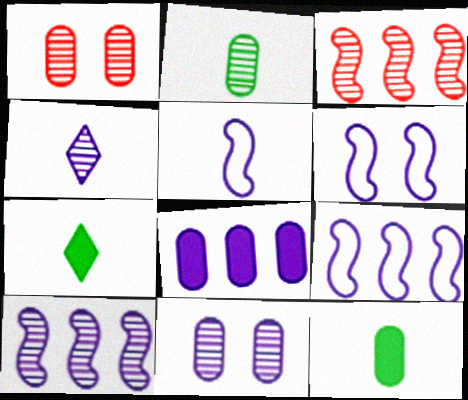[[1, 7, 9], 
[4, 6, 8], 
[4, 10, 11], 
[5, 6, 9]]